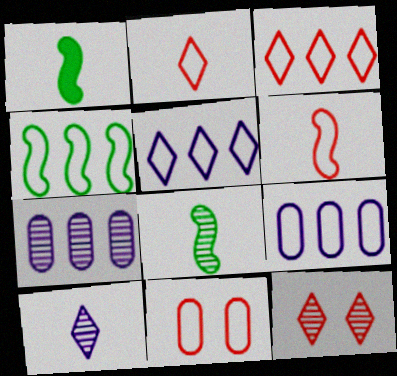[[1, 9, 12], 
[3, 4, 9], 
[3, 6, 11], 
[7, 8, 12]]